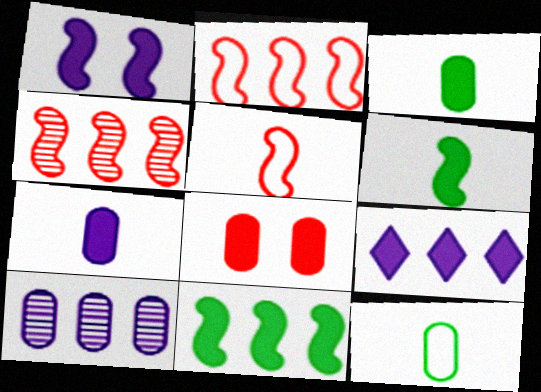[[1, 7, 9], 
[6, 8, 9], 
[8, 10, 12]]